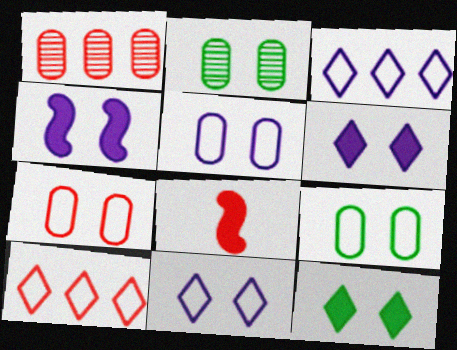[[2, 3, 8], 
[5, 7, 9]]